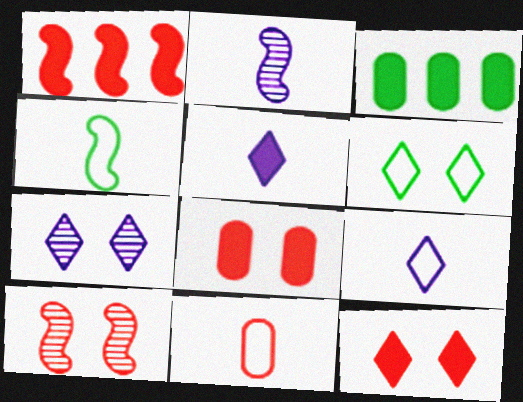[[3, 9, 10], 
[4, 9, 11], 
[6, 7, 12]]